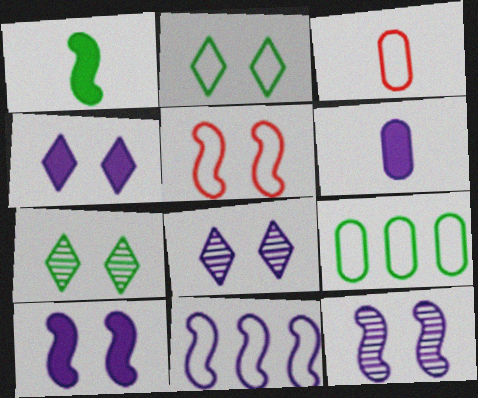[[1, 7, 9], 
[2, 3, 11], 
[6, 8, 11]]